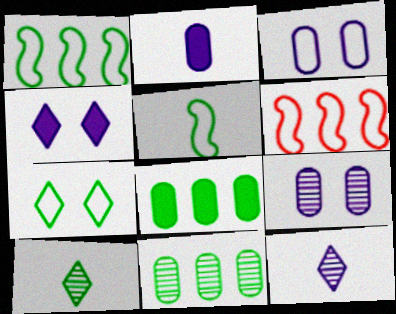[]